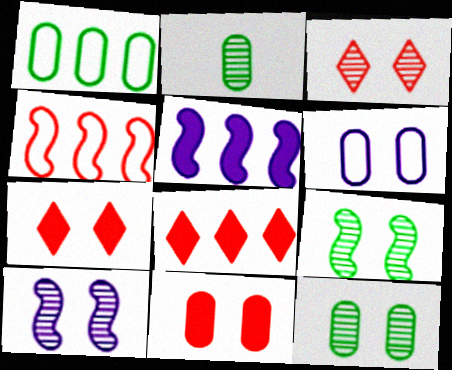[[3, 10, 12], 
[6, 7, 9], 
[6, 11, 12]]